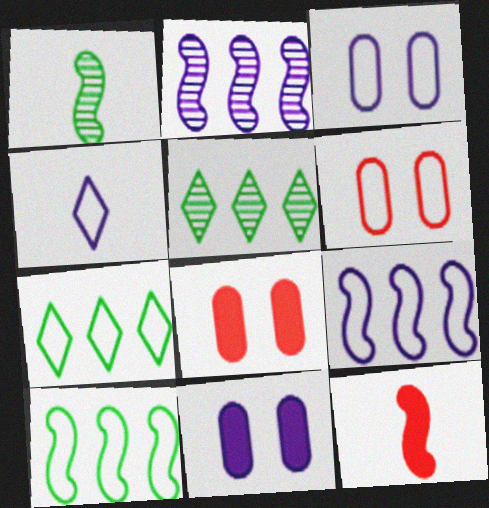[[2, 4, 11], 
[3, 4, 9], 
[3, 5, 12], 
[4, 6, 10]]